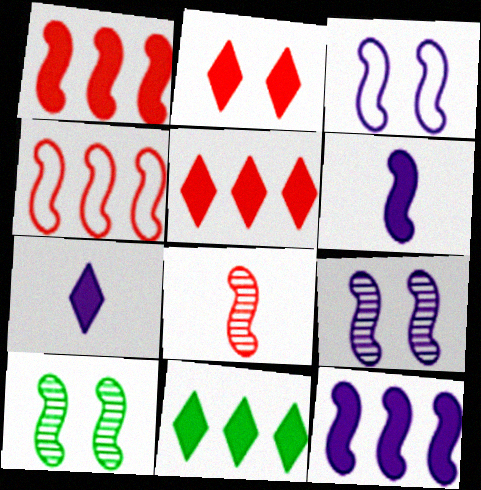[[2, 7, 11], 
[4, 6, 10]]